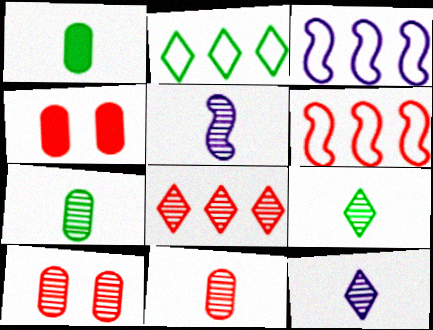[[2, 4, 5], 
[3, 4, 9], 
[5, 9, 11]]